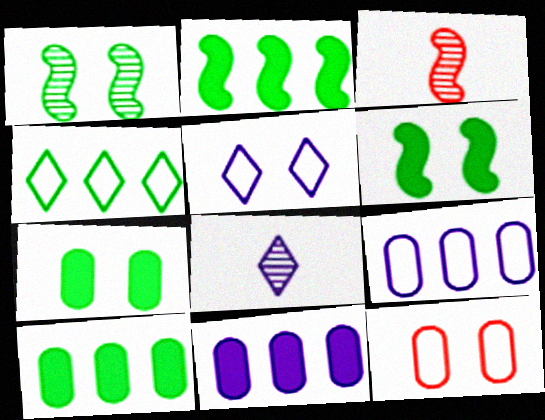[[2, 8, 12], 
[3, 5, 10]]